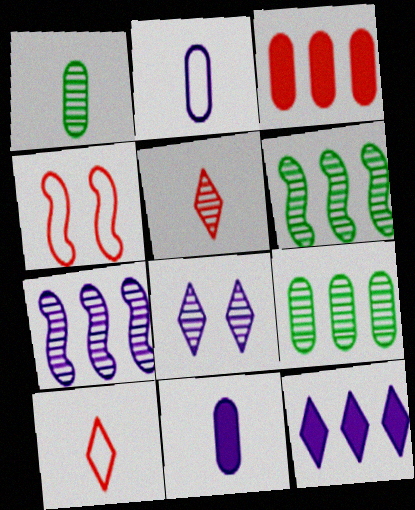[[1, 4, 12], 
[3, 4, 5]]